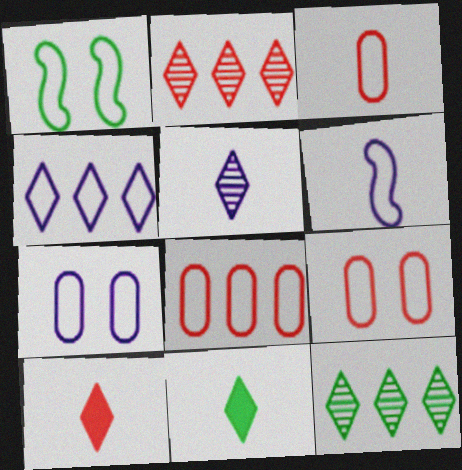[[1, 3, 4], 
[3, 8, 9], 
[4, 6, 7]]